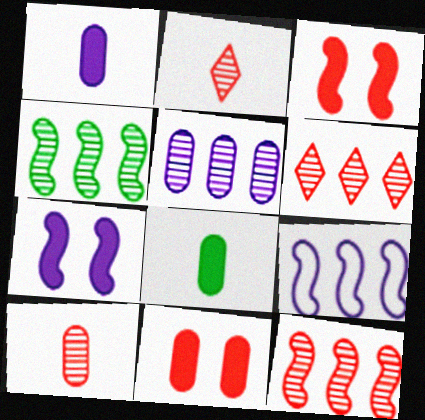[[4, 5, 6]]